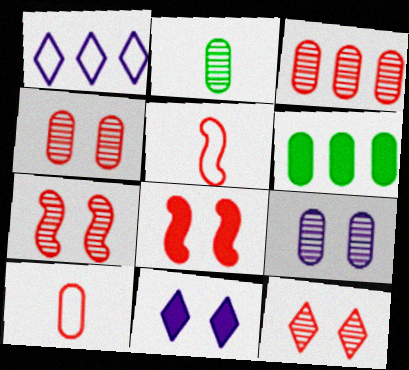[[1, 2, 8], 
[2, 3, 9], 
[4, 7, 12], 
[6, 9, 10]]